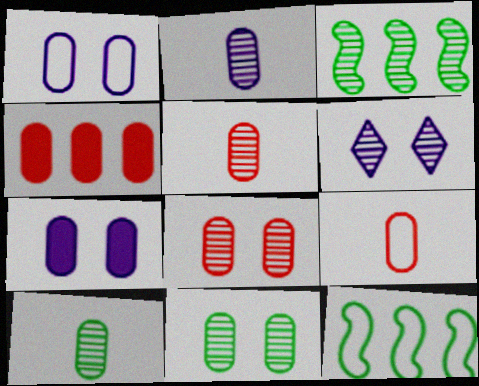[[1, 4, 10], 
[2, 5, 10], 
[3, 5, 6], 
[4, 8, 9]]